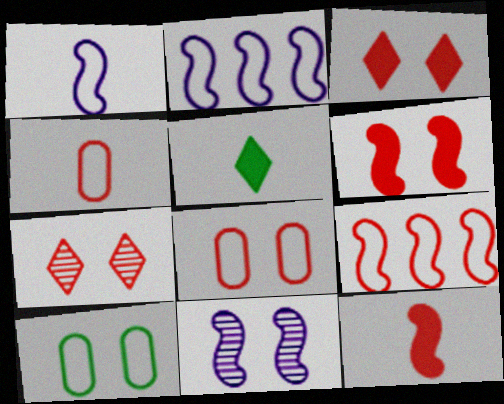[[3, 10, 11], 
[6, 7, 8]]